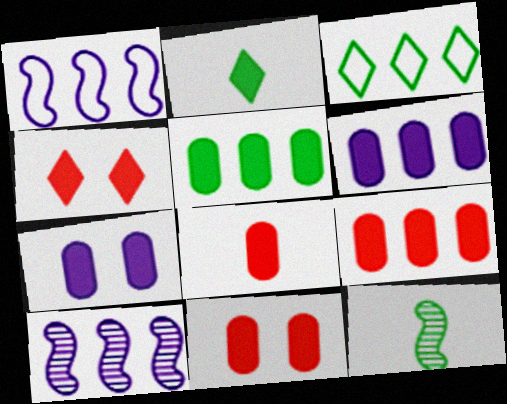[[3, 9, 10], 
[5, 6, 9], 
[5, 7, 8], 
[8, 9, 11]]